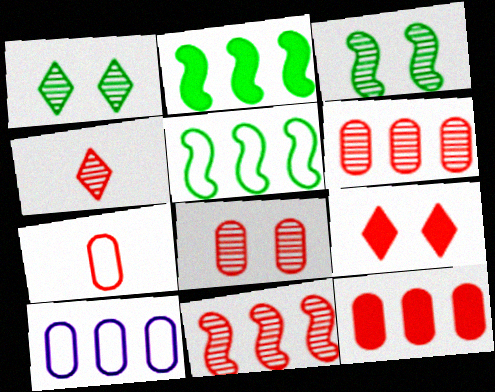[[4, 8, 11], 
[7, 8, 12], 
[7, 9, 11]]